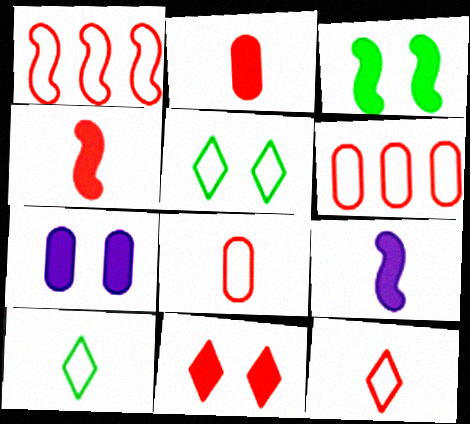[[3, 7, 11]]